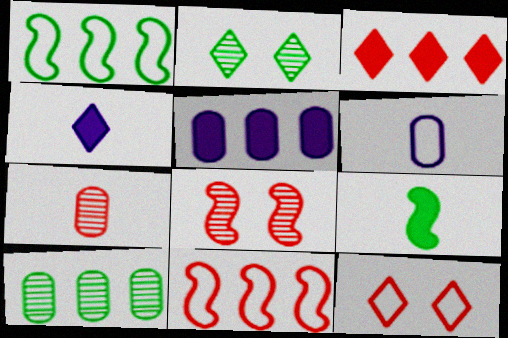[[1, 6, 12]]